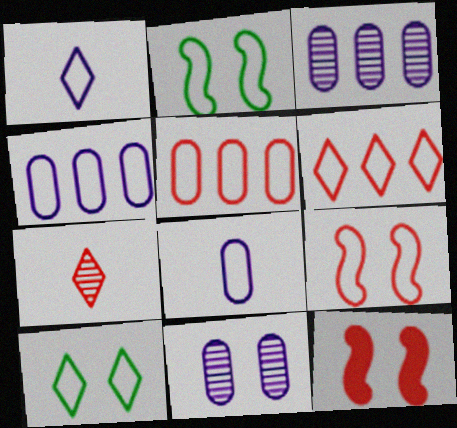[[1, 2, 5], 
[1, 6, 10], 
[2, 6, 8], 
[5, 7, 12], 
[10, 11, 12]]